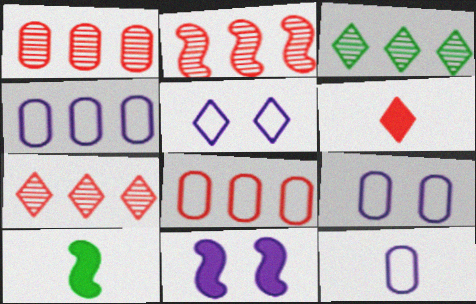[[1, 2, 7], 
[1, 5, 10], 
[3, 5, 6], 
[4, 9, 12], 
[7, 9, 10]]